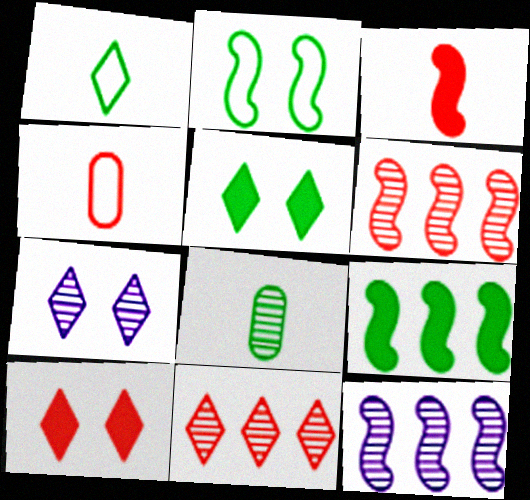[[2, 3, 12], 
[4, 5, 12], 
[4, 6, 10], 
[4, 7, 9], 
[6, 7, 8]]